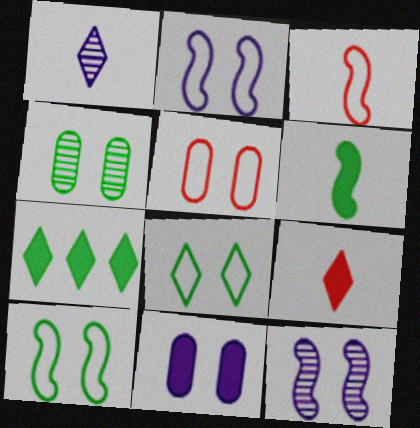[[2, 5, 8], 
[4, 5, 11]]